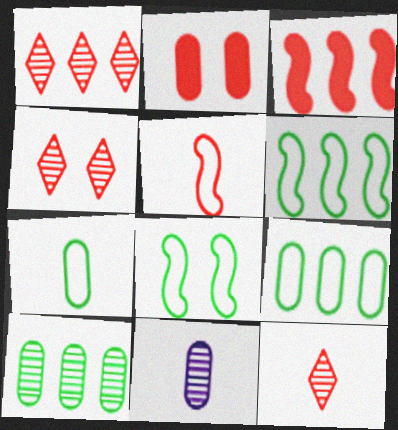[[1, 2, 5], 
[1, 4, 12], 
[2, 9, 11]]